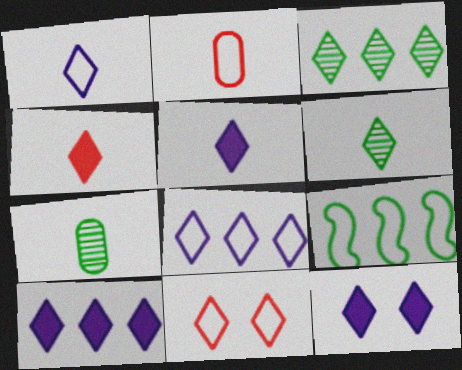[[1, 4, 6], 
[3, 5, 11], 
[5, 10, 12], 
[6, 10, 11]]